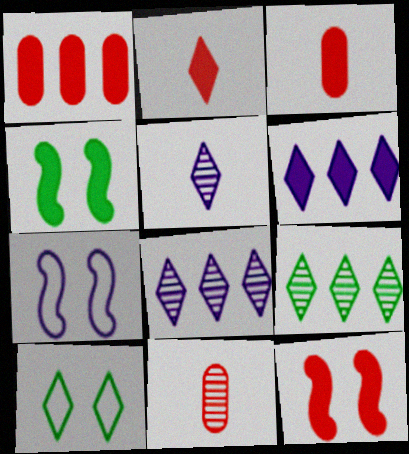[[1, 2, 12], 
[2, 8, 10], 
[3, 4, 6], 
[3, 7, 9]]